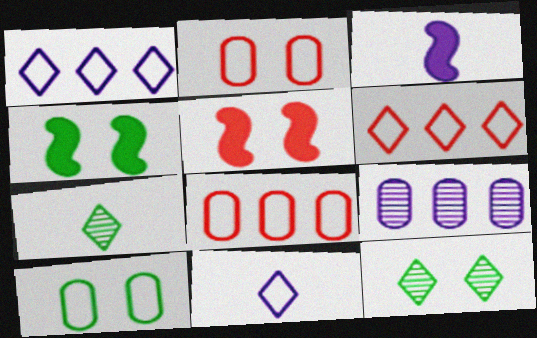[[3, 8, 12], 
[4, 10, 12]]